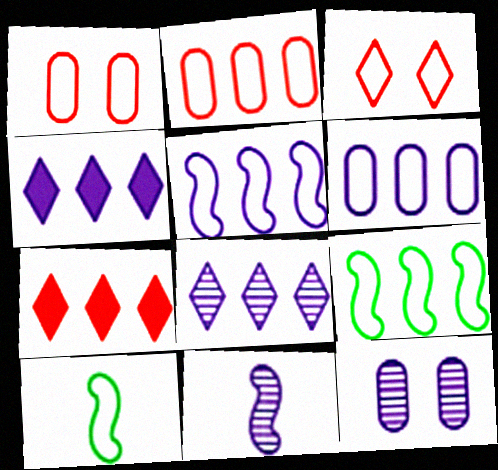[[3, 6, 10], 
[7, 10, 12], 
[8, 11, 12]]